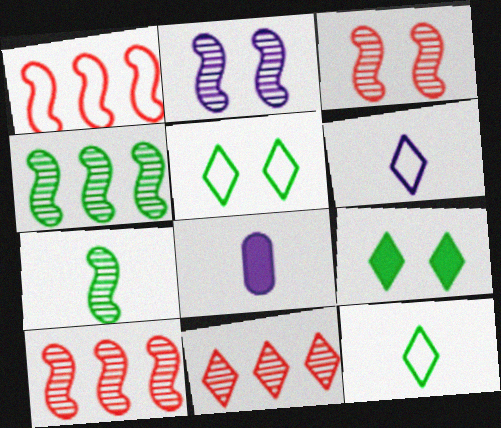[[2, 7, 10], 
[5, 8, 10], 
[6, 9, 11]]